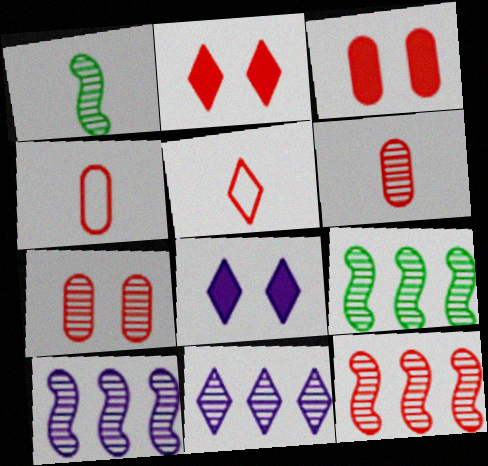[[1, 7, 11], 
[2, 4, 12], 
[3, 5, 12], 
[4, 8, 9], 
[9, 10, 12]]